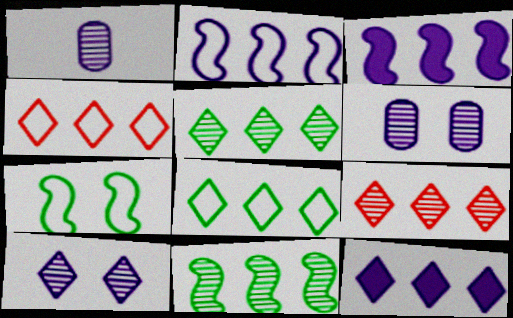[[4, 5, 12], 
[8, 9, 12]]